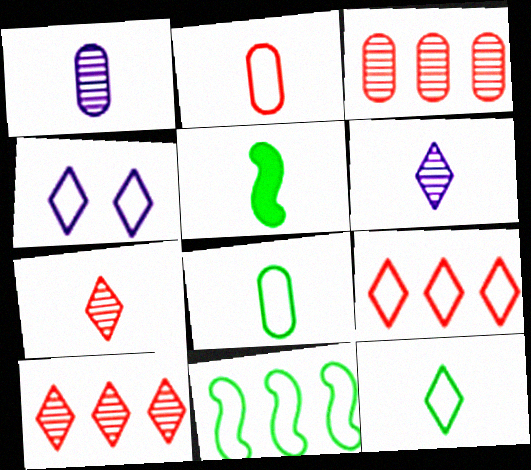[[2, 4, 11], 
[2, 5, 6], 
[3, 4, 5], 
[4, 9, 12]]